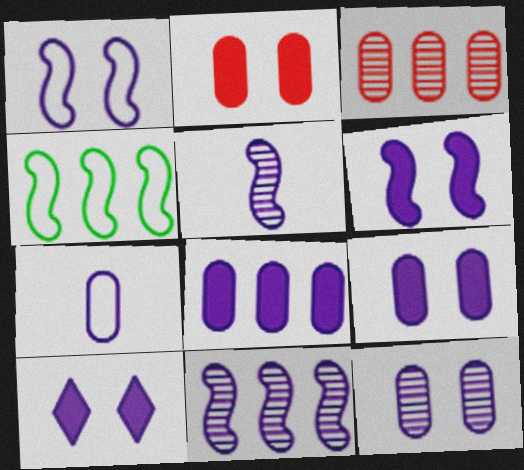[[1, 10, 12], 
[6, 9, 10], 
[7, 8, 12], 
[7, 10, 11]]